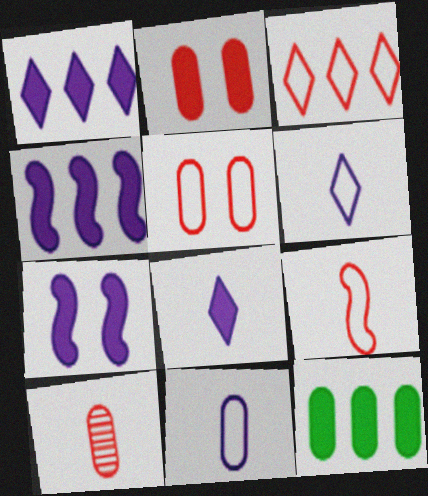[[3, 5, 9]]